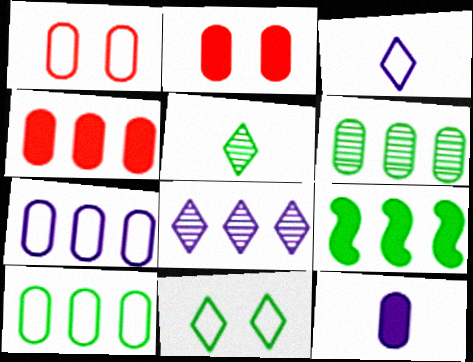[[1, 6, 12], 
[4, 6, 7]]